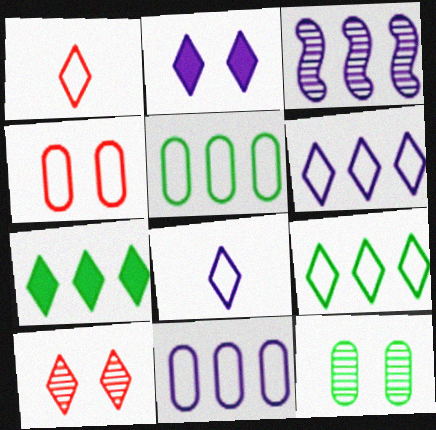[[7, 8, 10]]